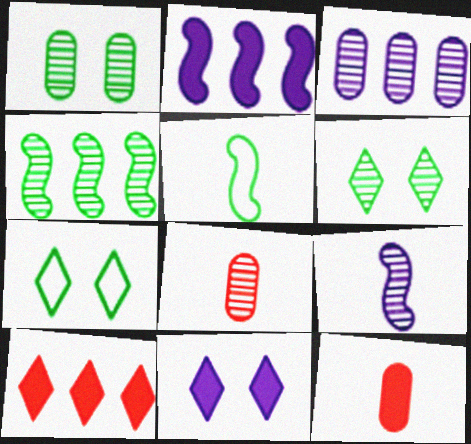[[1, 3, 8], 
[2, 7, 8]]